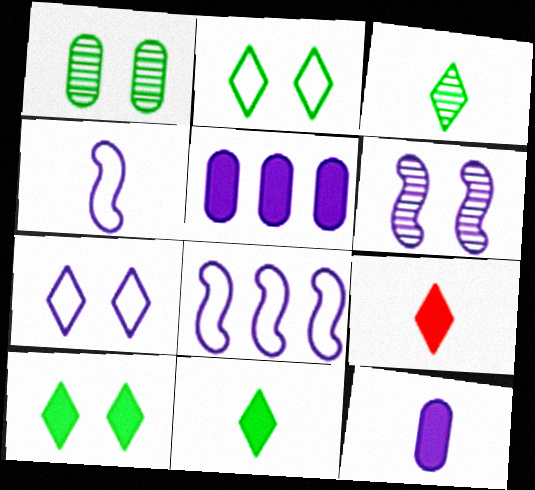[[1, 8, 9]]